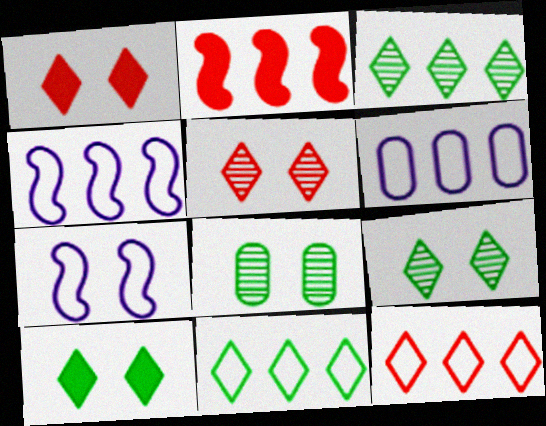[[1, 7, 8], 
[2, 3, 6]]